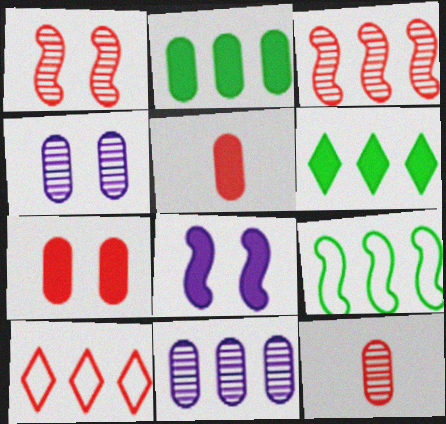[[1, 5, 10], 
[5, 6, 8]]